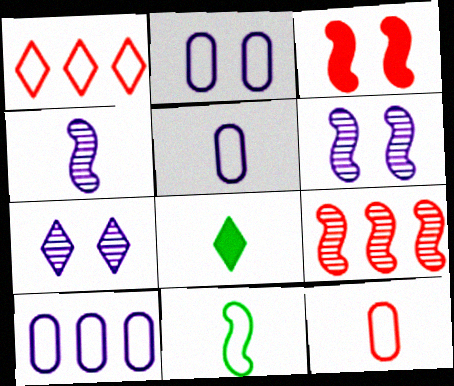[[1, 2, 11], 
[1, 7, 8], 
[2, 5, 10], 
[2, 8, 9], 
[4, 8, 12]]